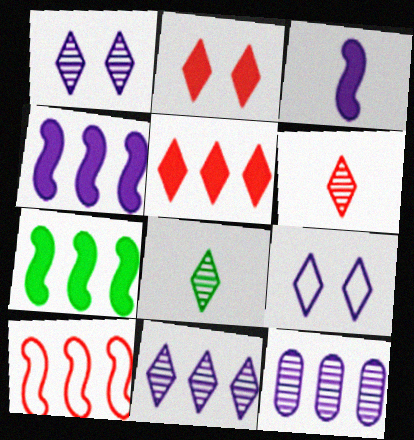[[3, 9, 12], 
[5, 8, 9]]